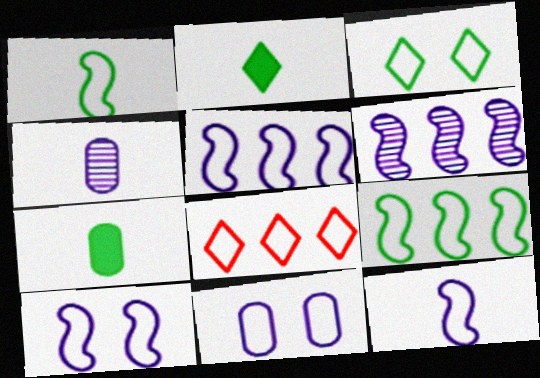[[1, 8, 11], 
[5, 10, 12]]